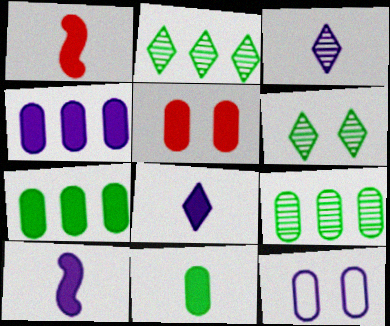[[1, 2, 12], 
[1, 8, 11], 
[4, 5, 11]]